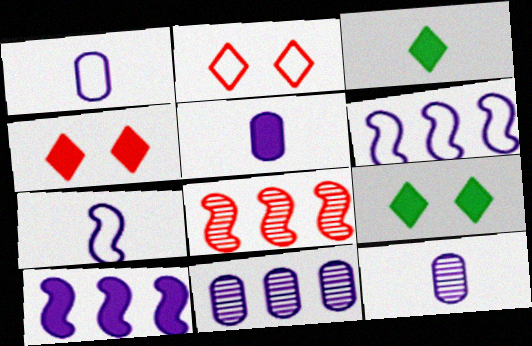[[1, 5, 12], 
[1, 8, 9]]